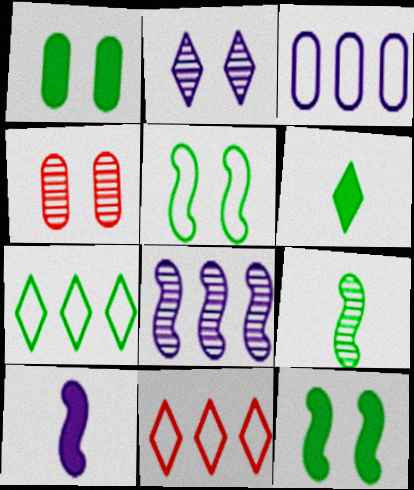[[1, 7, 9], 
[2, 3, 10], 
[2, 6, 11], 
[4, 7, 10]]